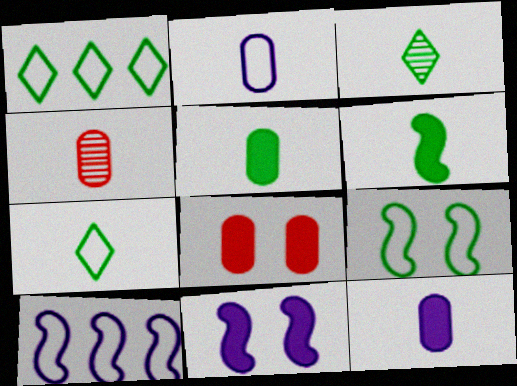[[1, 4, 11], 
[2, 4, 5], 
[3, 8, 10]]